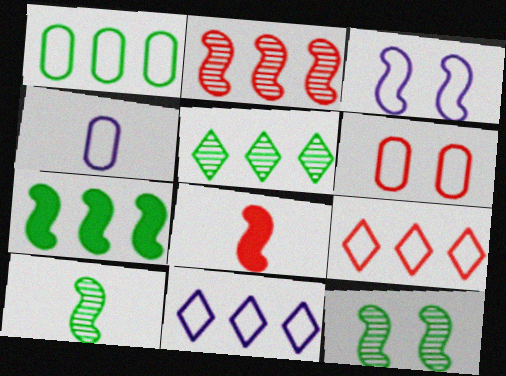[[1, 4, 6], 
[1, 5, 7], 
[3, 4, 11]]